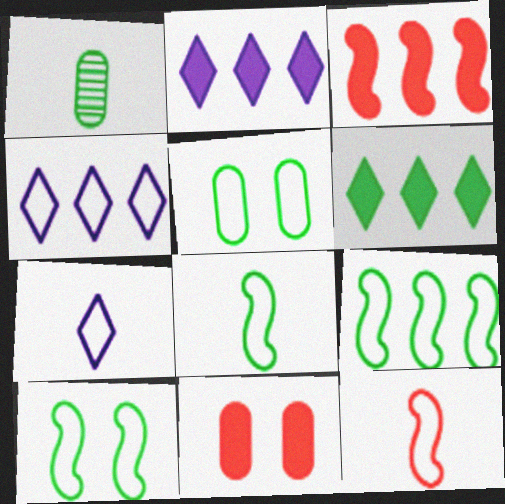[[1, 6, 10], 
[4, 5, 12], 
[8, 9, 10]]